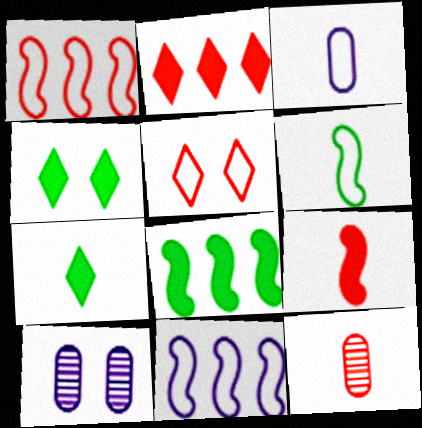[[1, 7, 10], 
[2, 6, 10], 
[4, 11, 12]]